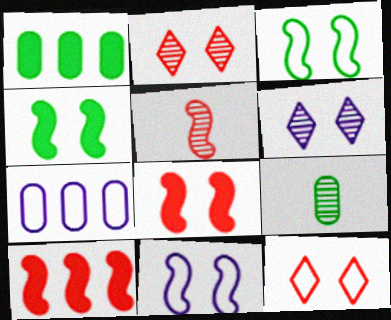[]